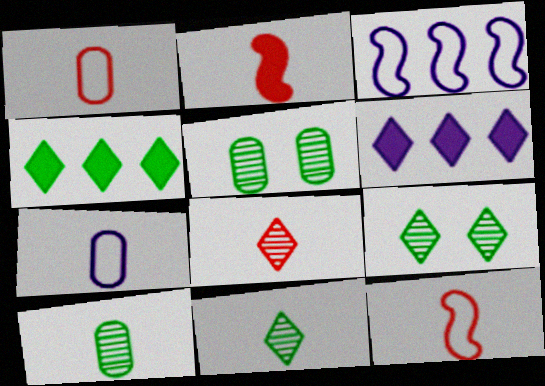[[1, 2, 8], 
[2, 7, 11], 
[5, 6, 12]]